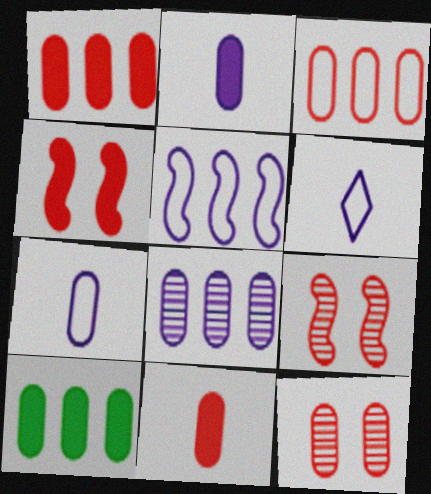[[3, 8, 10], 
[3, 11, 12], 
[6, 9, 10], 
[7, 10, 12]]